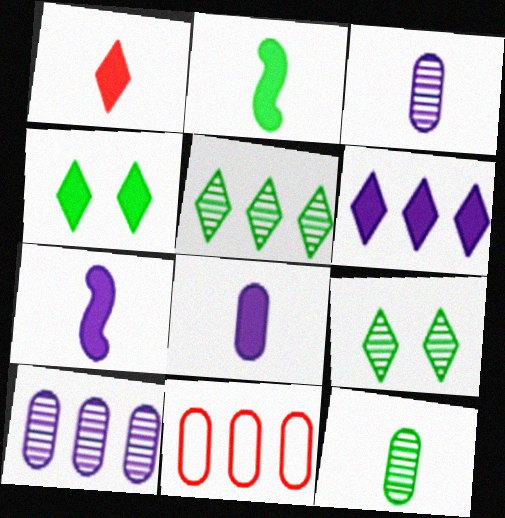[[1, 2, 8], 
[1, 4, 6], 
[7, 9, 11]]